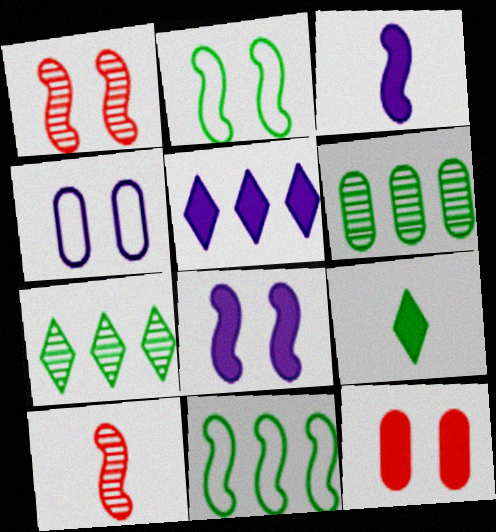[[1, 2, 8], 
[1, 3, 11], 
[2, 6, 9], 
[8, 10, 11]]